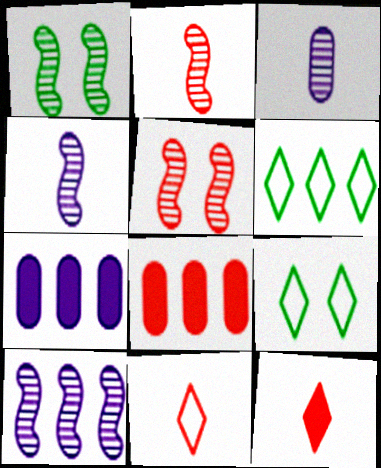[[1, 2, 10], 
[1, 7, 11], 
[2, 7, 9], 
[4, 8, 9], 
[5, 8, 11], 
[6, 8, 10]]